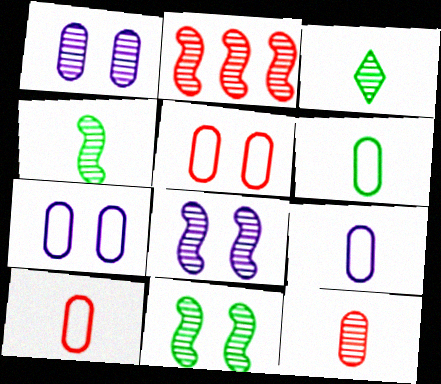[[1, 2, 3], 
[2, 4, 8], 
[6, 9, 10]]